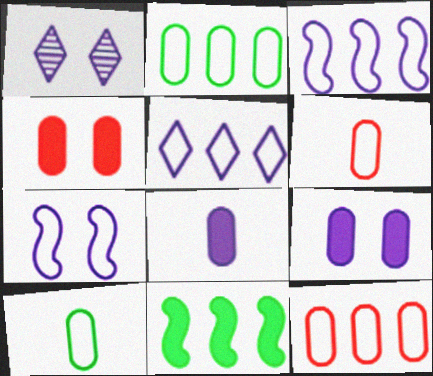[[1, 3, 8], 
[1, 6, 11], 
[1, 7, 9]]